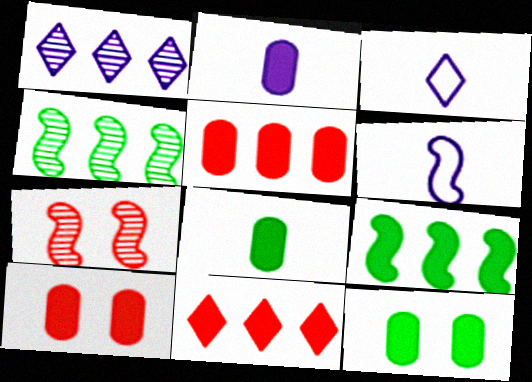[[2, 5, 12], 
[3, 4, 10], 
[6, 7, 9]]